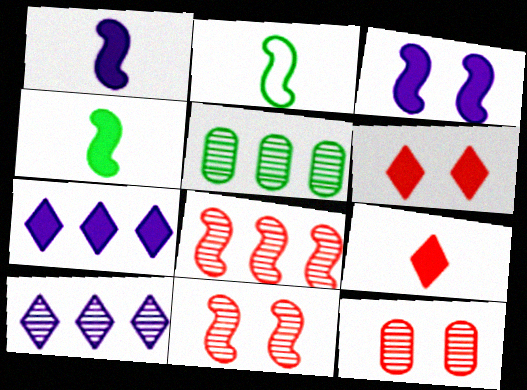[[2, 3, 8], 
[2, 7, 12], 
[5, 8, 10]]